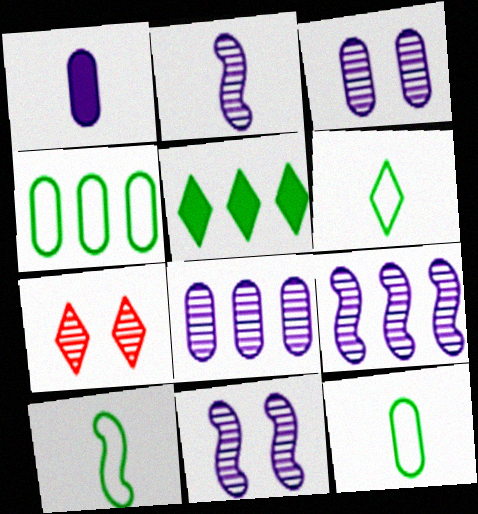[[2, 9, 11], 
[6, 10, 12]]